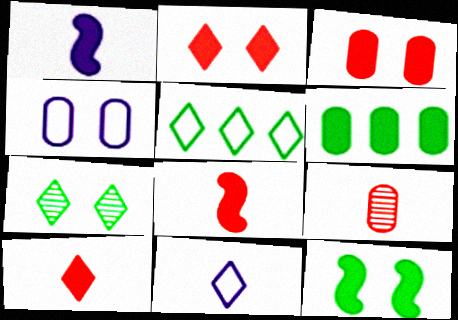[[1, 2, 6], 
[4, 6, 9]]